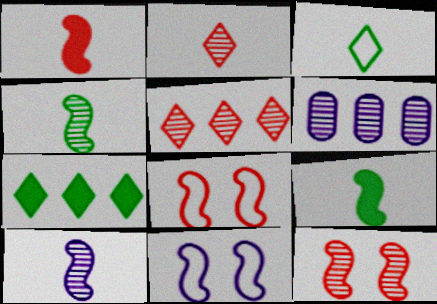[]